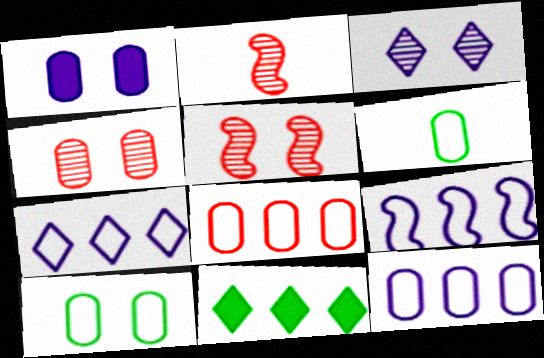[[1, 4, 10], 
[7, 9, 12]]